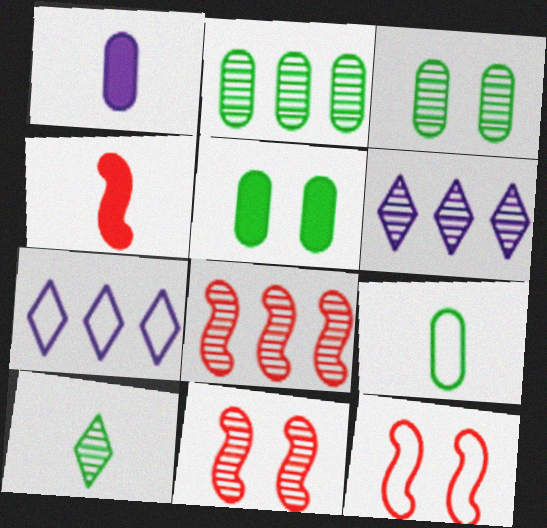[[2, 5, 9], 
[2, 6, 8], 
[3, 4, 7], 
[4, 8, 12], 
[7, 9, 12]]